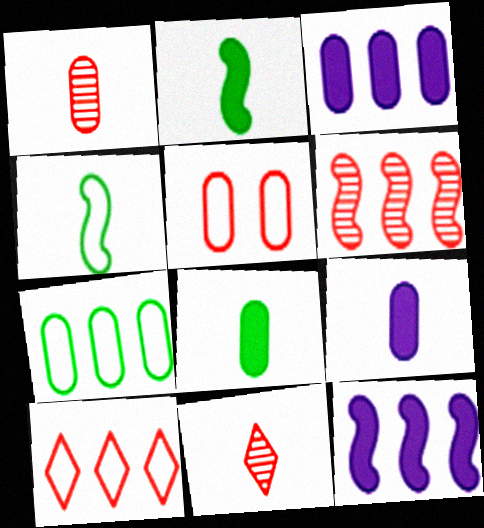[[4, 9, 11]]